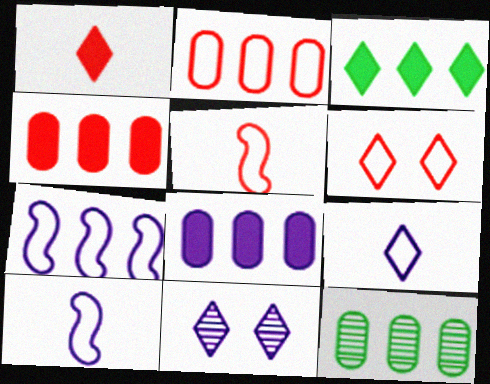[[2, 5, 6], 
[2, 8, 12], 
[8, 10, 11]]